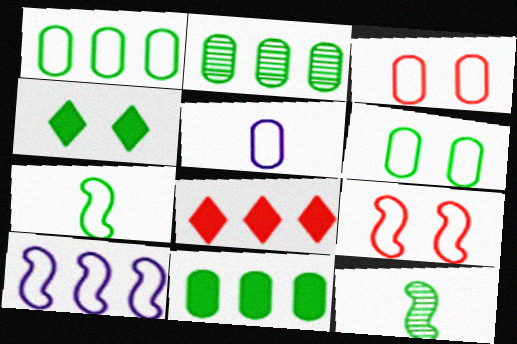[[1, 2, 11], 
[1, 3, 5], 
[1, 4, 12], 
[2, 4, 7], 
[2, 8, 10], 
[7, 9, 10]]